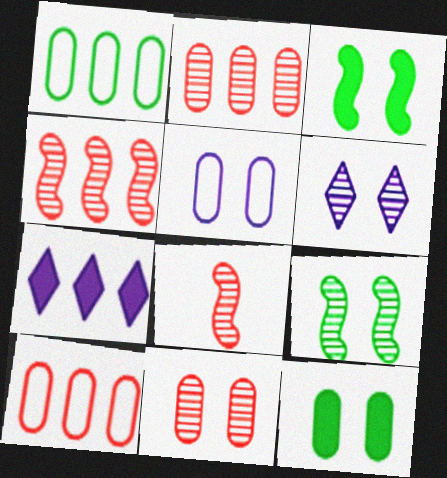[[1, 4, 7], 
[5, 11, 12], 
[6, 9, 11]]